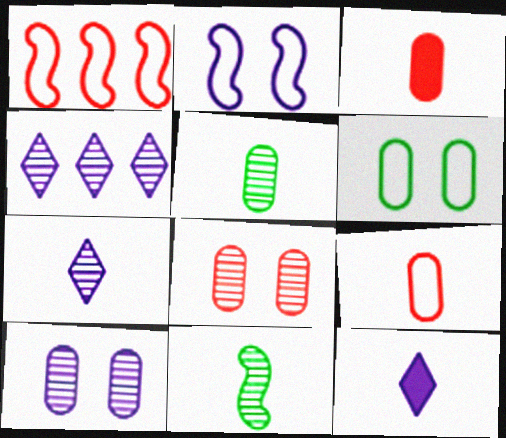[[4, 8, 11], 
[9, 11, 12]]